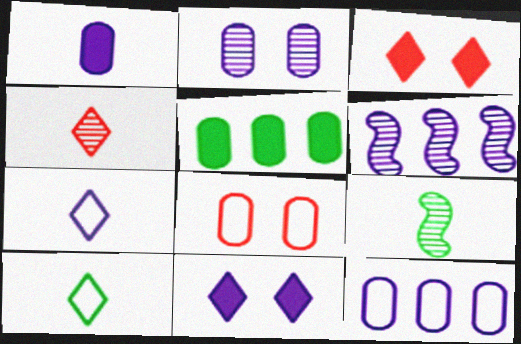[[1, 2, 12], 
[3, 9, 12]]